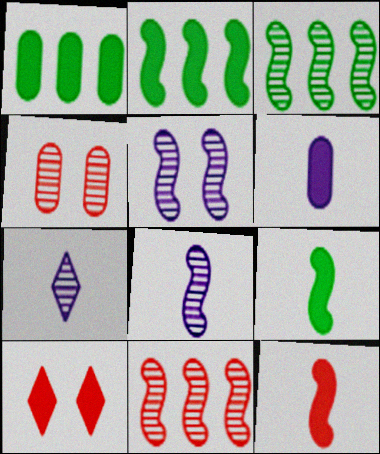[[2, 6, 10], 
[3, 4, 7]]